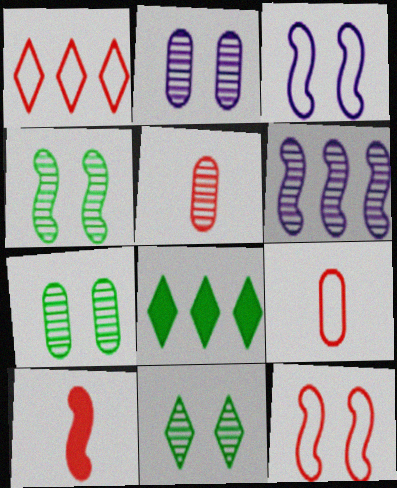[[1, 9, 12], 
[3, 5, 8], 
[4, 7, 11], 
[5, 6, 11]]